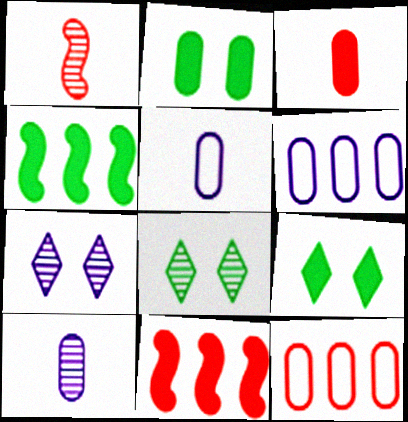[[1, 6, 9], 
[2, 10, 12], 
[5, 8, 11]]